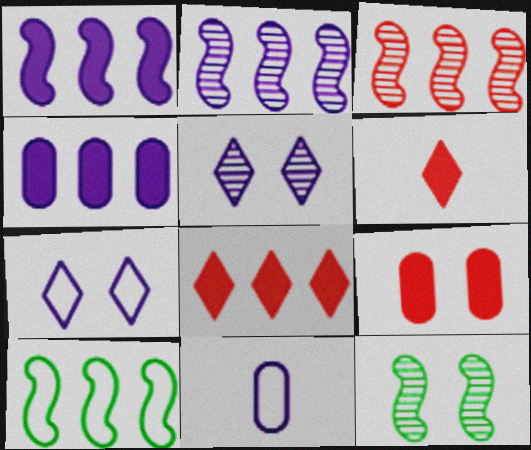[[1, 3, 10], 
[1, 5, 11], 
[7, 9, 12], 
[8, 11, 12]]